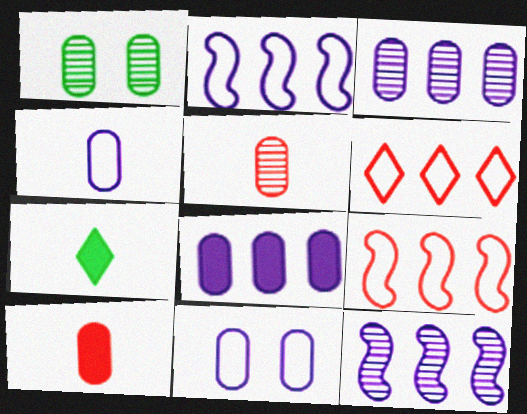[[1, 3, 5]]